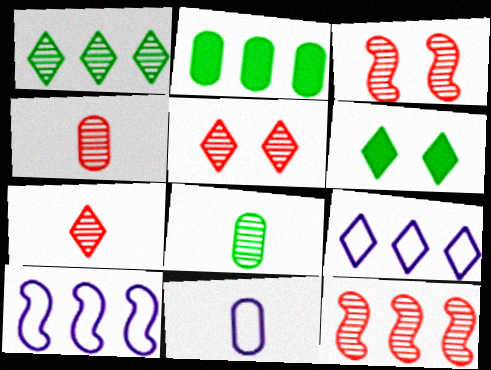[[2, 9, 12], 
[4, 5, 12], 
[4, 6, 10], 
[6, 7, 9], 
[6, 11, 12]]